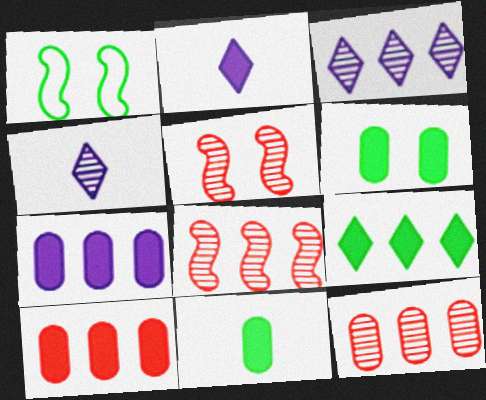[[1, 2, 12], 
[1, 4, 10]]